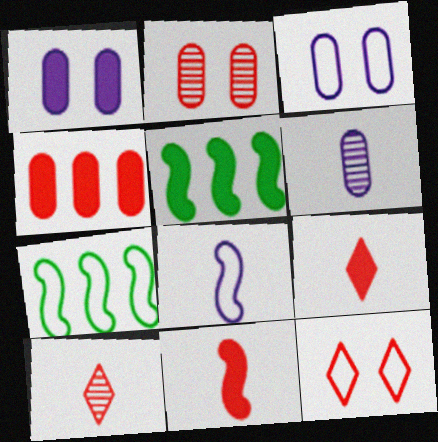[[1, 5, 9], 
[1, 7, 10], 
[3, 5, 10], 
[5, 6, 12]]